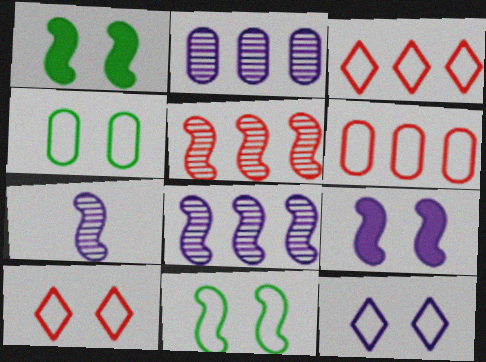[]